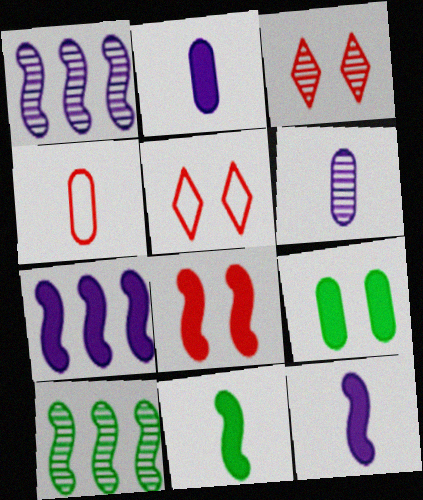[[2, 5, 10], 
[3, 6, 10], 
[7, 8, 11]]